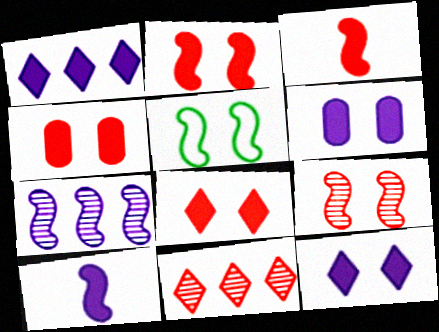[[1, 6, 10], 
[2, 4, 8], 
[3, 5, 7]]